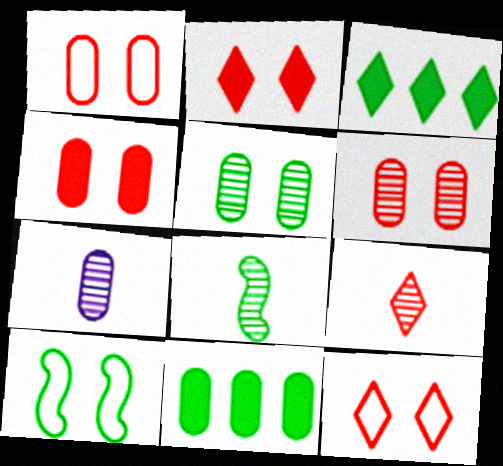[[1, 4, 6], 
[1, 7, 11], 
[7, 8, 9]]